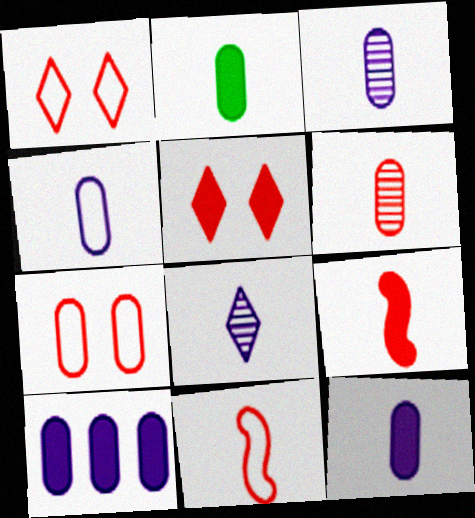[[2, 4, 6], 
[2, 8, 11], 
[3, 4, 12]]